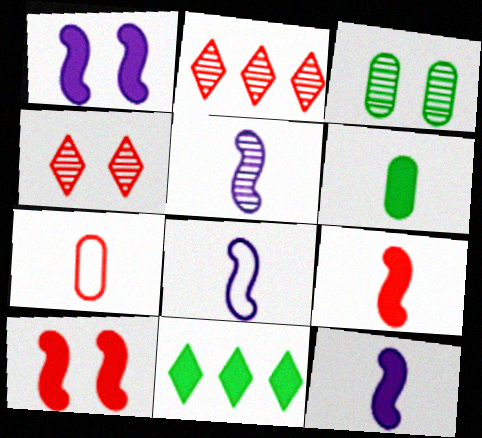[[2, 3, 5], 
[2, 7, 10], 
[5, 8, 12]]